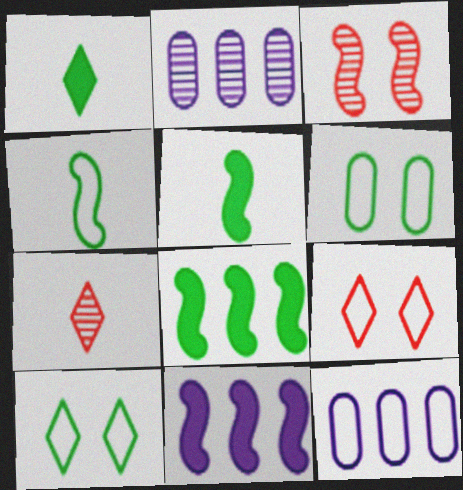[[1, 3, 12], 
[2, 5, 9], 
[3, 4, 11], 
[4, 9, 12], 
[6, 7, 11]]